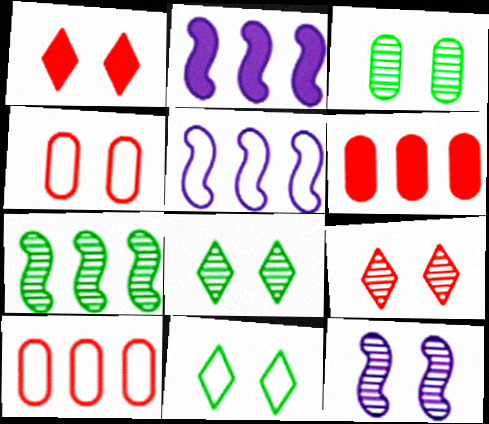[[3, 9, 12]]